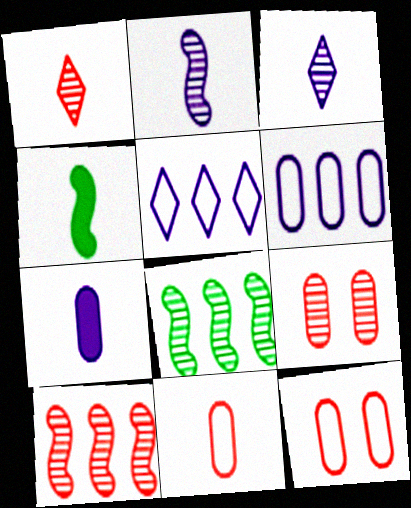[[1, 9, 10], 
[3, 4, 11], 
[3, 8, 9], 
[4, 5, 9]]